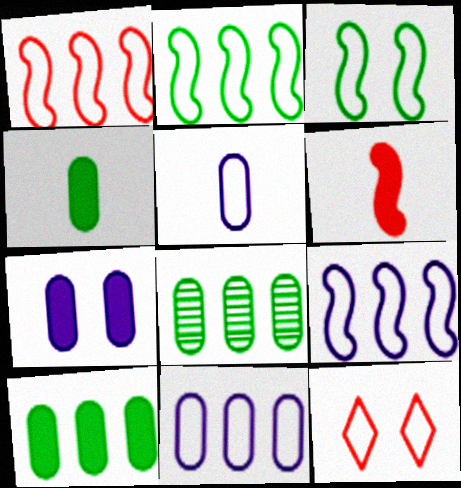[[1, 2, 9], 
[2, 5, 12]]